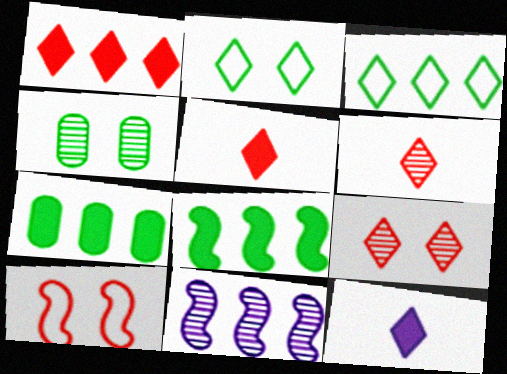[[3, 9, 12], 
[4, 6, 11]]